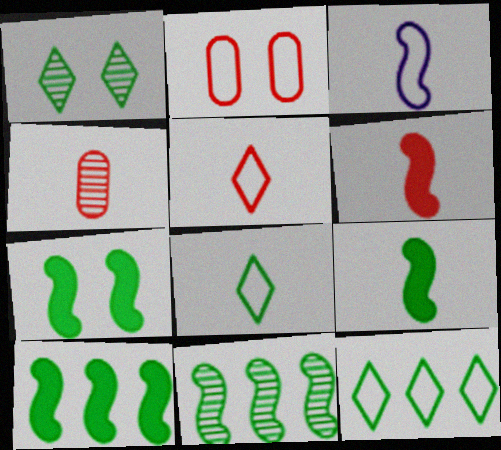[[2, 3, 12], 
[4, 5, 6], 
[7, 9, 10]]